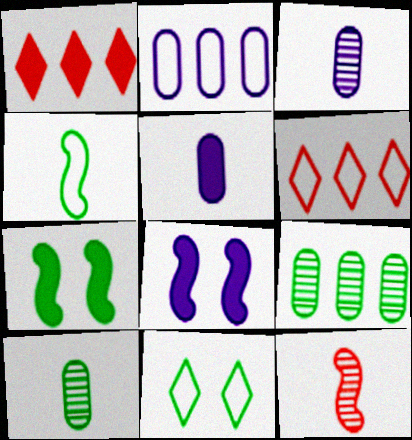[[1, 5, 7], 
[3, 6, 7], 
[6, 8, 10]]